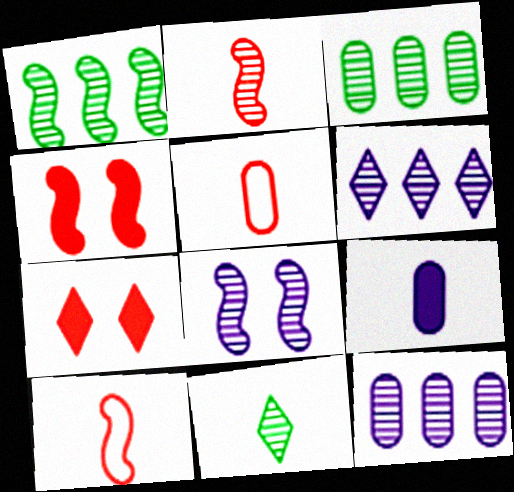[[1, 2, 8], 
[9, 10, 11]]